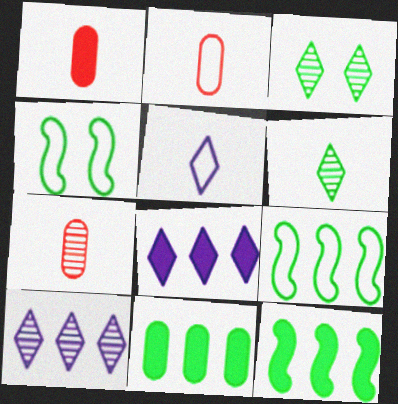[[1, 2, 7], 
[1, 4, 10], 
[4, 6, 11], 
[4, 7, 8]]